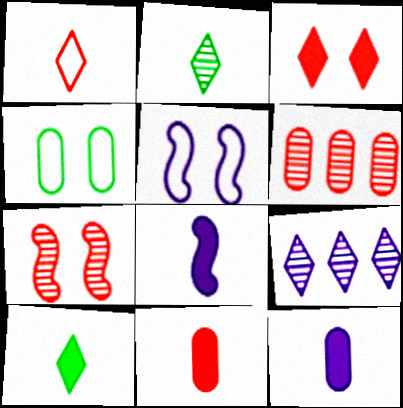[[4, 6, 12], 
[5, 6, 10], 
[5, 9, 12], 
[8, 10, 11]]